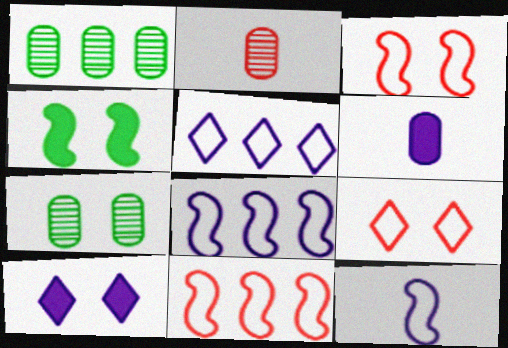[[2, 4, 5], 
[3, 7, 10]]